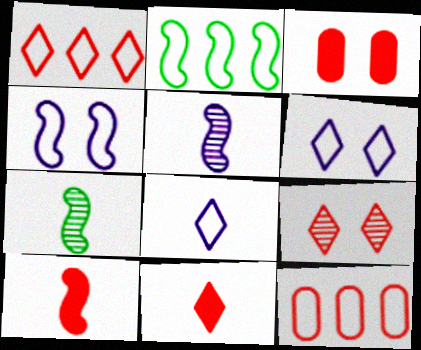[[1, 9, 11], 
[9, 10, 12]]